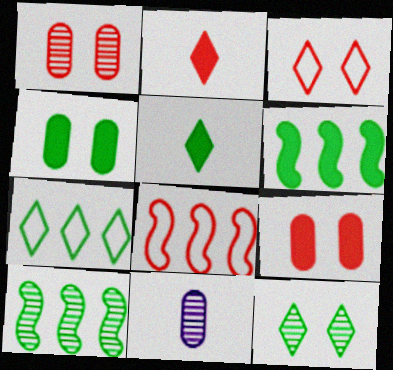[[1, 2, 8], 
[3, 6, 11], 
[4, 5, 6], 
[5, 7, 12]]